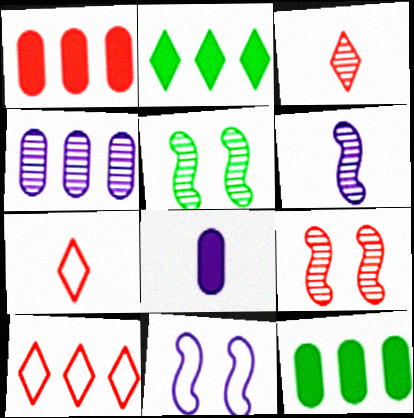[[1, 7, 9], 
[3, 4, 5], 
[3, 11, 12], 
[5, 8, 10]]